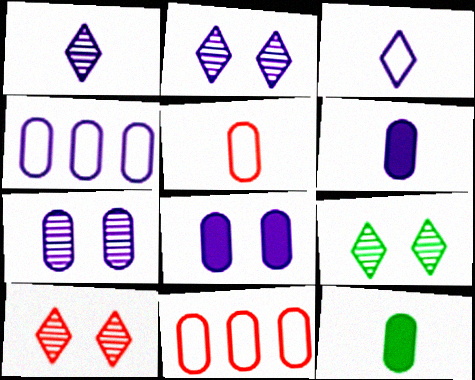[[2, 9, 10], 
[4, 6, 7], 
[7, 11, 12]]